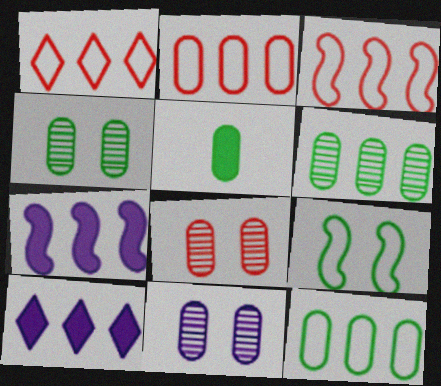[[1, 2, 3], 
[1, 6, 7], 
[2, 5, 11], 
[3, 6, 10], 
[4, 5, 12], 
[4, 8, 11]]